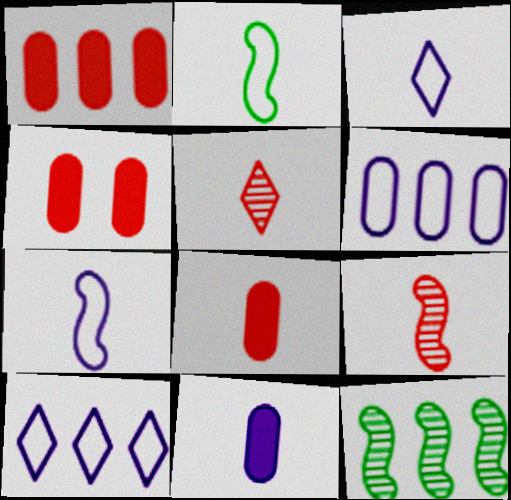[[1, 4, 8], 
[1, 10, 12], 
[2, 5, 11], 
[3, 4, 12]]